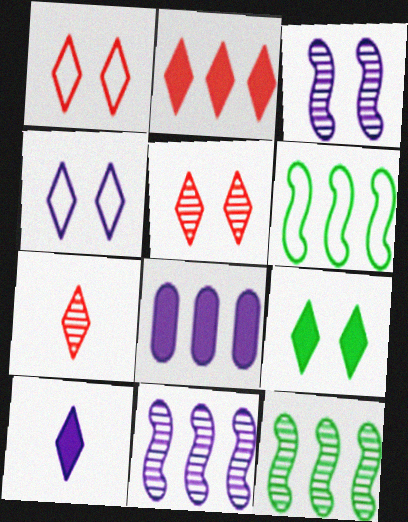[[1, 2, 7], 
[2, 9, 10], 
[4, 5, 9]]